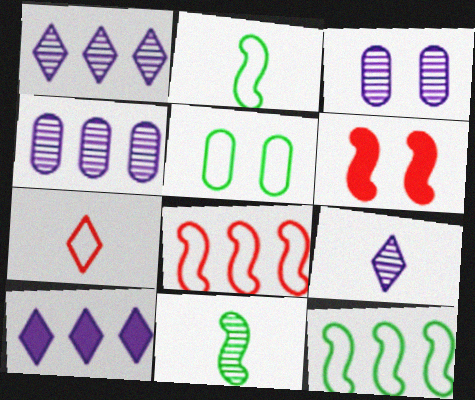[]